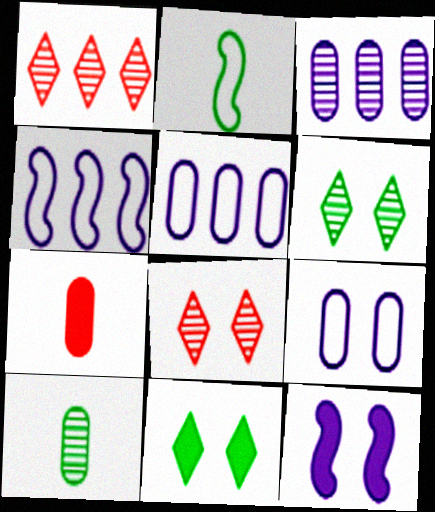[[4, 6, 7]]